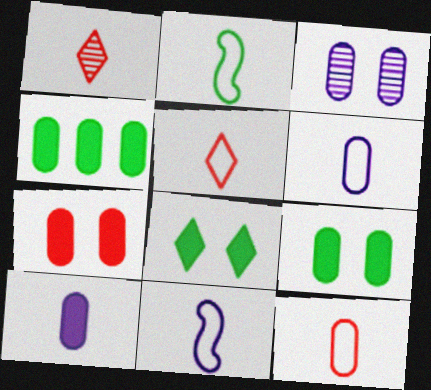[[1, 2, 10], 
[2, 5, 6], 
[3, 4, 12], 
[4, 7, 10]]